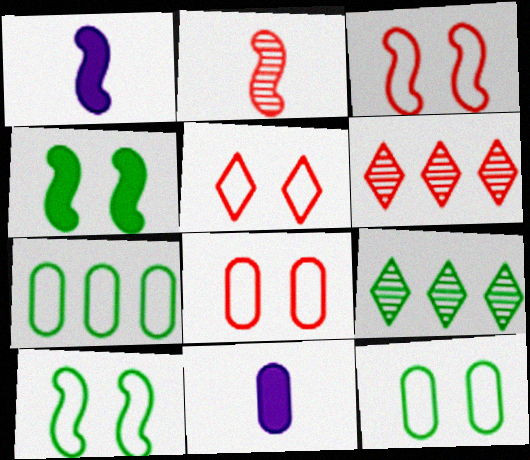[[1, 6, 12], 
[1, 8, 9], 
[3, 5, 8], 
[3, 9, 11], 
[6, 10, 11]]